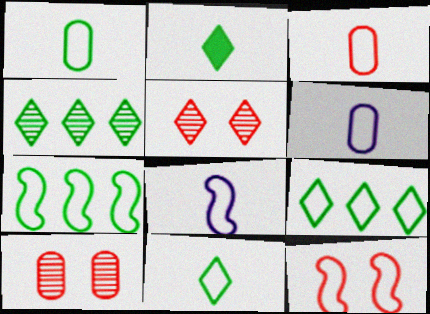[[1, 3, 6], 
[3, 8, 11], 
[6, 9, 12], 
[7, 8, 12]]